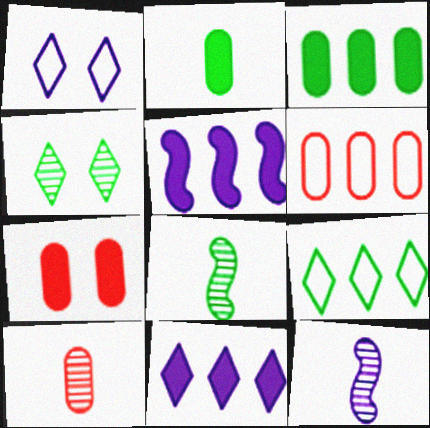[[6, 7, 10], 
[7, 9, 12]]